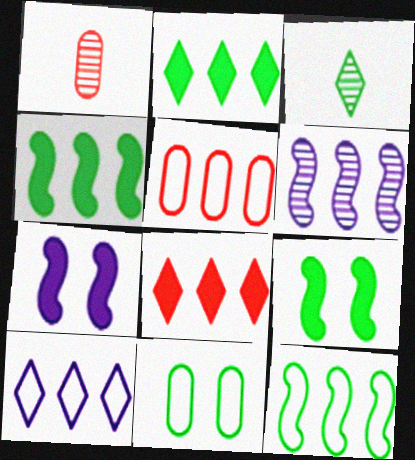[[1, 9, 10], 
[2, 5, 6], 
[3, 4, 11], 
[3, 5, 7], 
[5, 10, 12]]